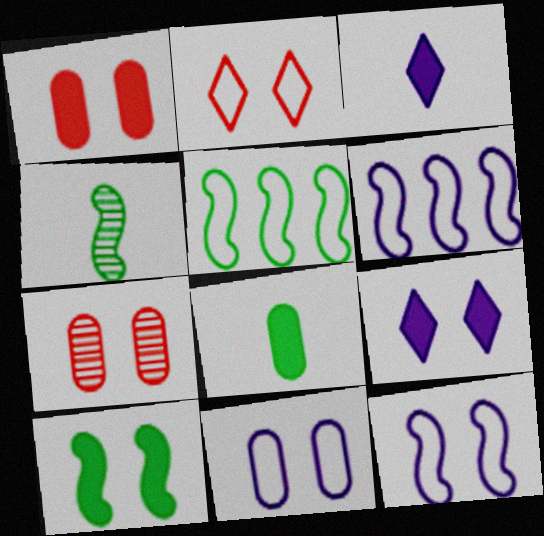[[1, 9, 10], 
[3, 5, 7], 
[4, 5, 10]]